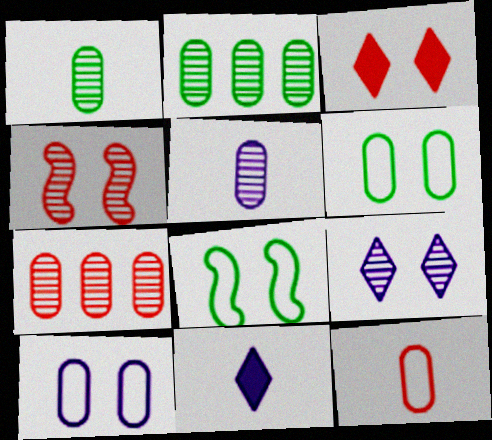[[7, 8, 11]]